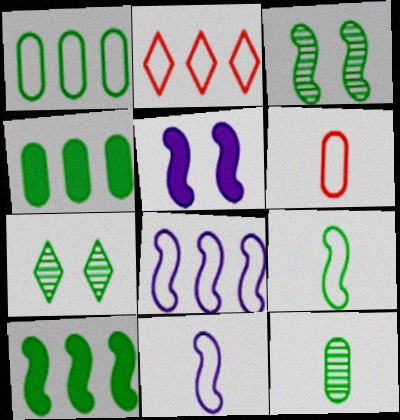[[1, 2, 8], 
[2, 5, 12], 
[3, 9, 10], 
[4, 7, 9]]